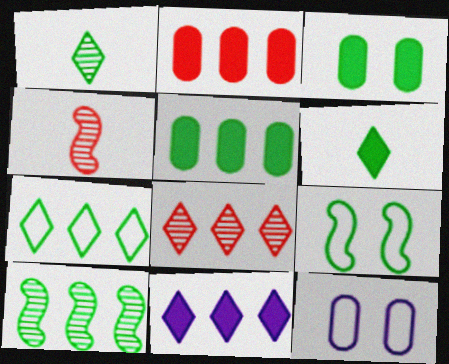[[1, 5, 9], 
[5, 7, 10], 
[7, 8, 11]]